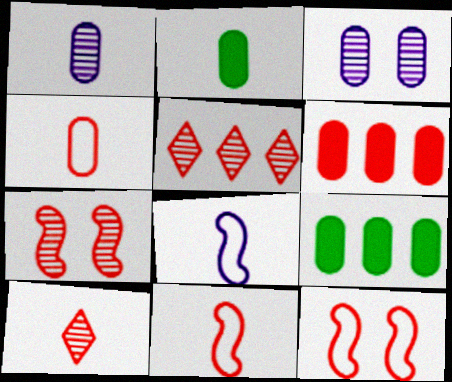[[1, 2, 4], 
[2, 8, 10], 
[3, 4, 9], 
[6, 10, 12]]